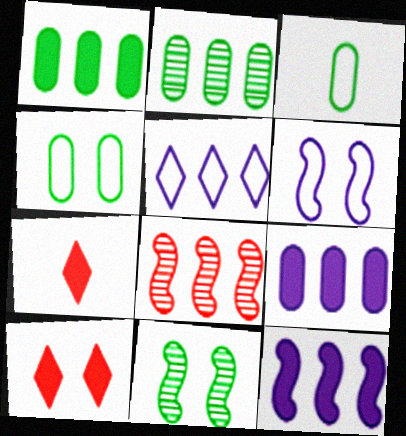[[1, 5, 8], 
[2, 6, 7]]